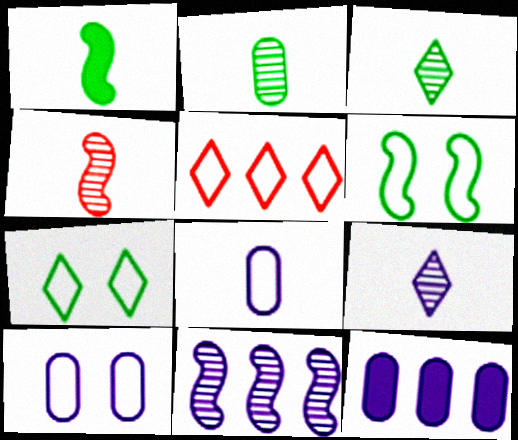[[2, 4, 9], 
[4, 7, 12], 
[5, 6, 8]]